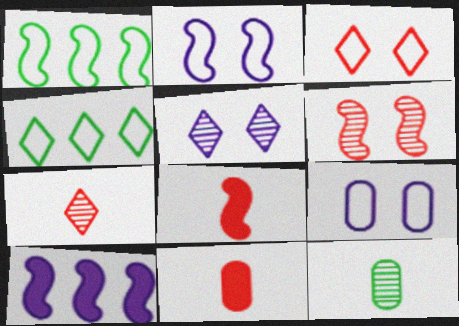[[1, 5, 11], 
[3, 10, 12]]